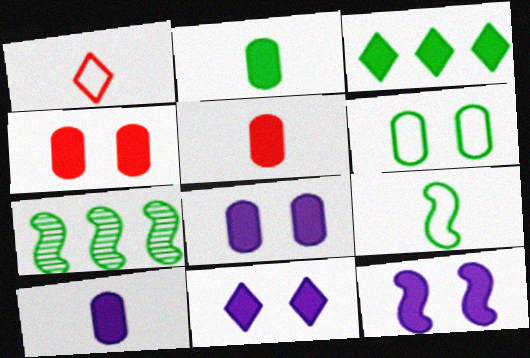[[1, 7, 8], 
[2, 5, 10], 
[3, 5, 12], 
[8, 11, 12]]